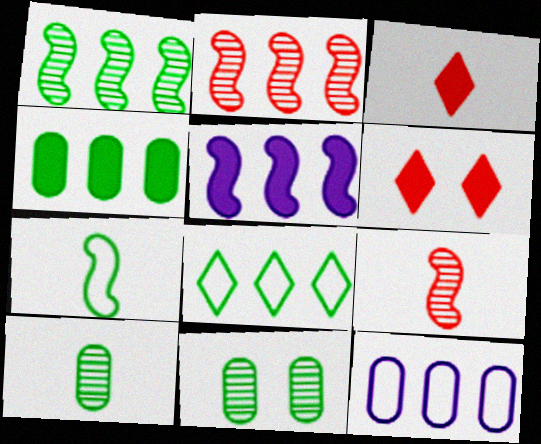[[1, 4, 8]]